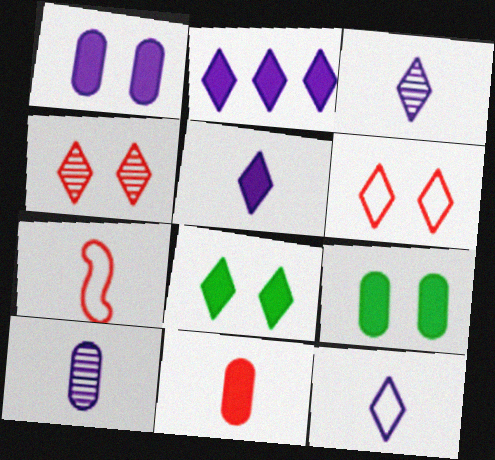[[3, 5, 12]]